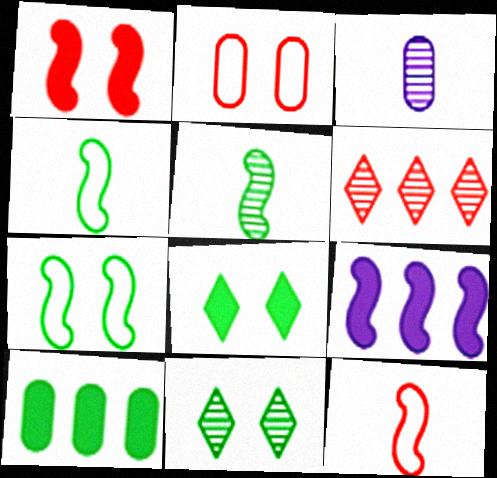[[2, 3, 10], 
[4, 10, 11]]